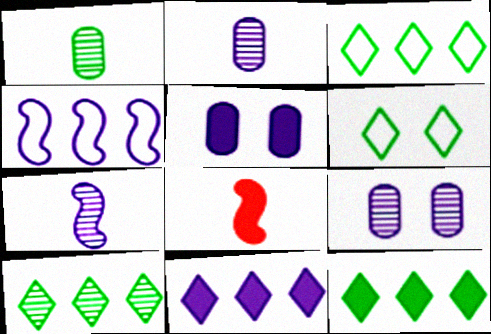[[3, 8, 9], 
[3, 10, 12], 
[5, 8, 12]]